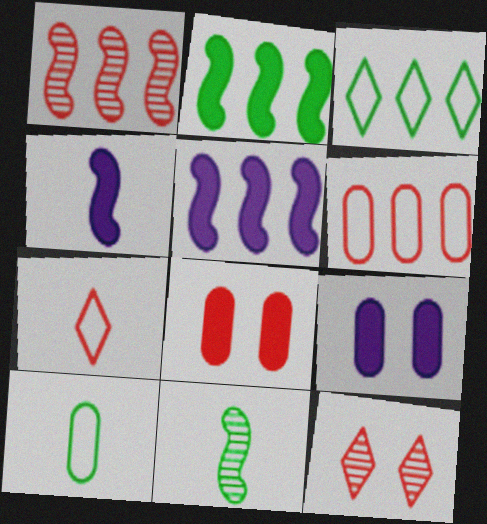[[1, 7, 8], 
[5, 10, 12]]